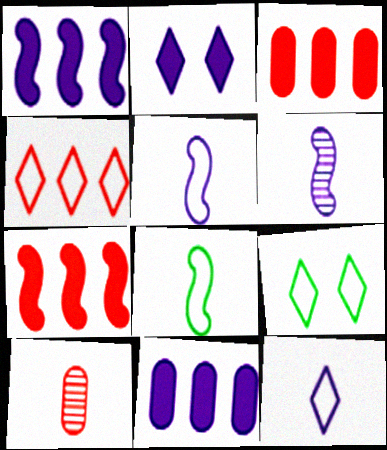[[1, 9, 10], 
[3, 6, 9], 
[4, 9, 12]]